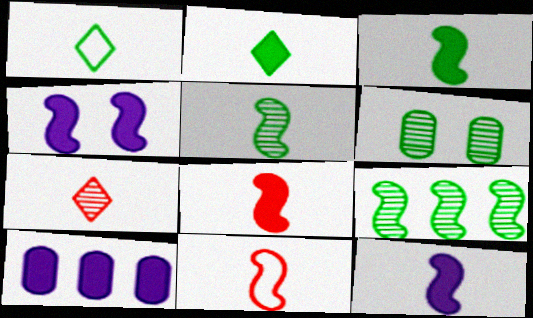[[3, 8, 12], 
[4, 9, 11], 
[5, 11, 12]]